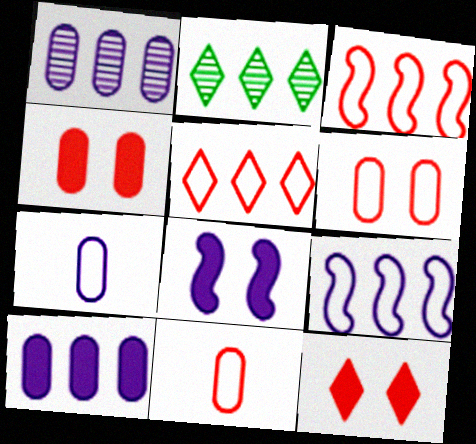[[2, 3, 10], 
[2, 8, 11]]